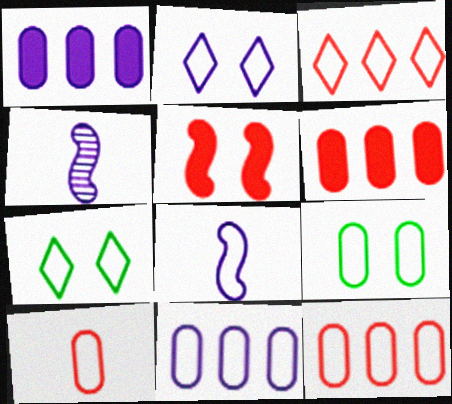[[1, 2, 4], 
[2, 8, 11], 
[3, 8, 9], 
[4, 6, 7], 
[7, 8, 12], 
[9, 10, 11]]